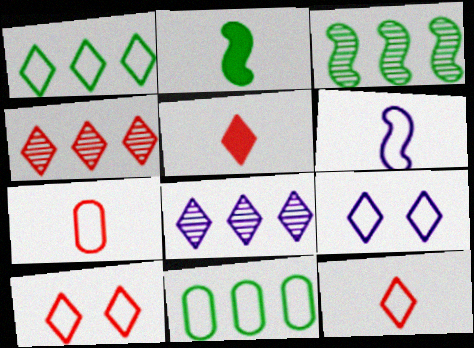[[1, 9, 12], 
[4, 5, 10], 
[6, 10, 11]]